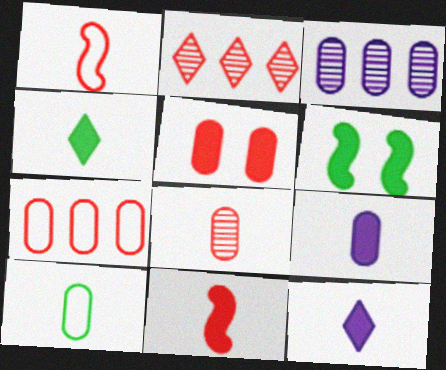[[1, 2, 5], 
[3, 5, 10], 
[4, 9, 11], 
[5, 7, 8], 
[8, 9, 10]]